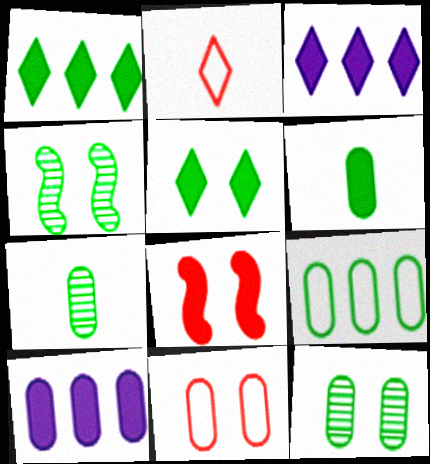[[2, 4, 10], 
[3, 6, 8], 
[6, 9, 12], 
[7, 10, 11]]